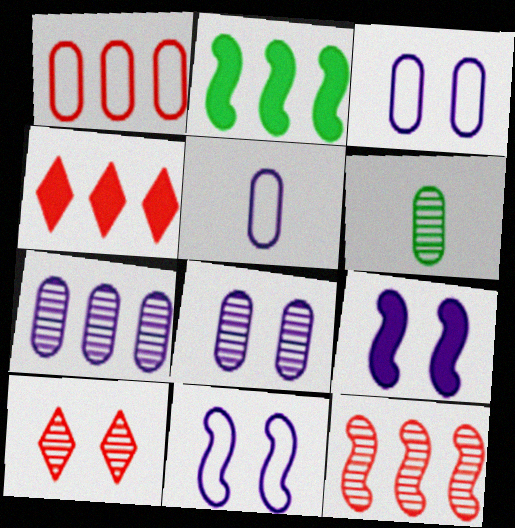[[1, 4, 12], 
[2, 5, 10], 
[4, 6, 11]]